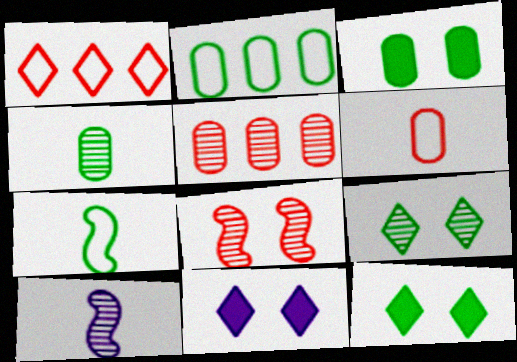[[1, 3, 10], 
[2, 3, 4], 
[5, 7, 11], 
[5, 9, 10]]